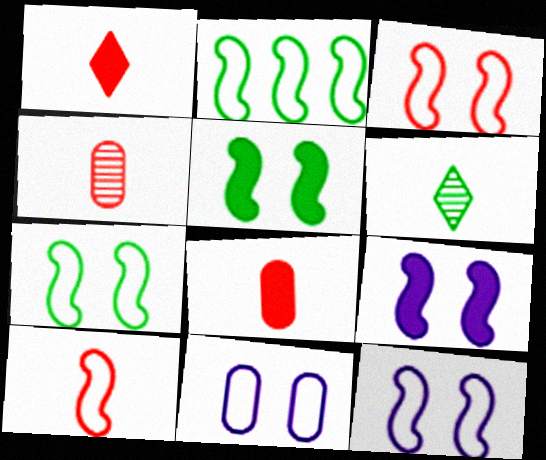[[1, 4, 10], 
[2, 10, 12], 
[3, 7, 12]]